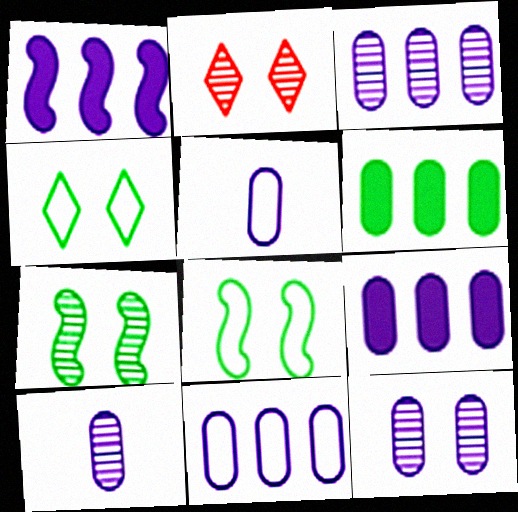[[2, 7, 12], 
[3, 9, 11], 
[3, 10, 12], 
[5, 9, 12]]